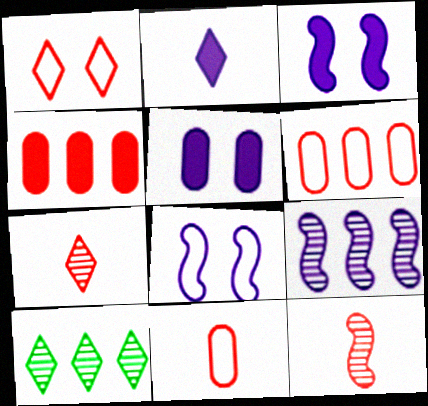[[1, 2, 10], 
[1, 4, 12], 
[3, 10, 11]]